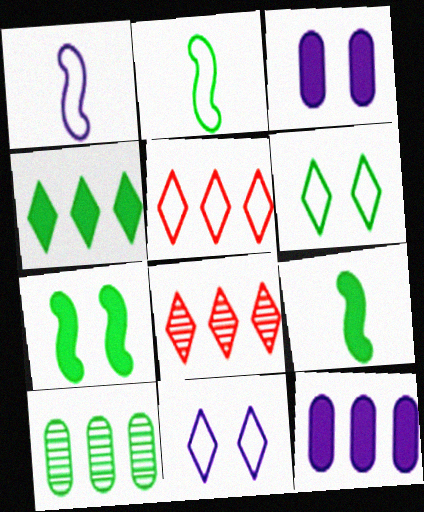[[2, 3, 8], 
[6, 9, 10]]